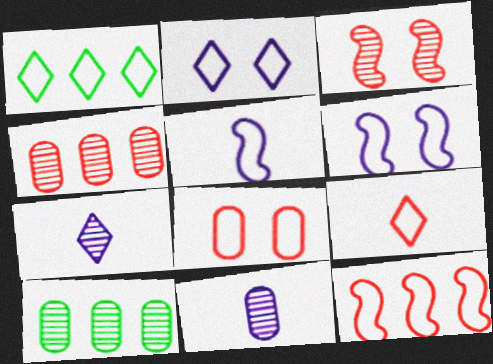[[1, 2, 9], 
[1, 5, 8], 
[3, 7, 10], 
[8, 9, 12]]